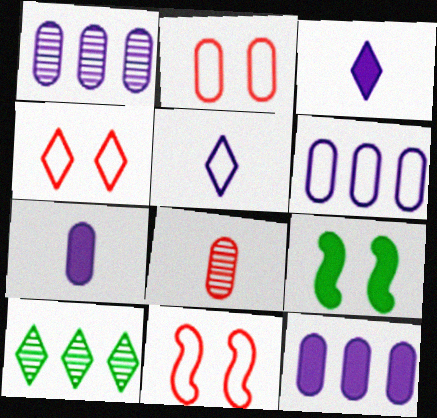[[1, 6, 12], 
[2, 4, 11], 
[3, 4, 10], 
[7, 10, 11]]